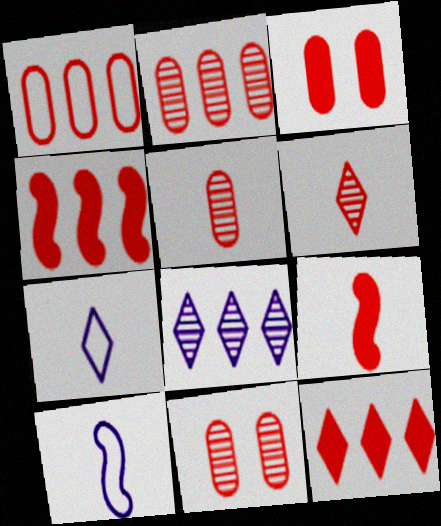[[1, 3, 5], 
[2, 5, 11], 
[3, 9, 12]]